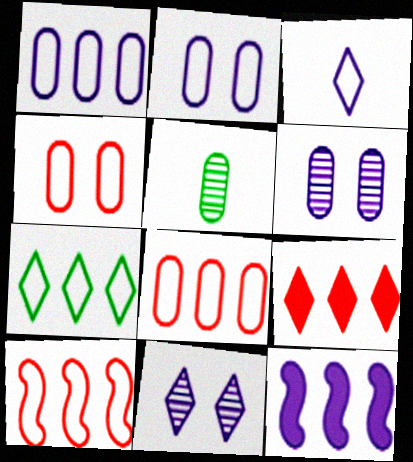[[1, 7, 10], 
[3, 6, 12]]